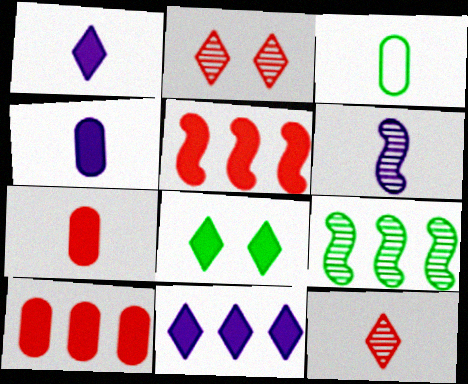[[3, 8, 9], 
[4, 5, 8]]